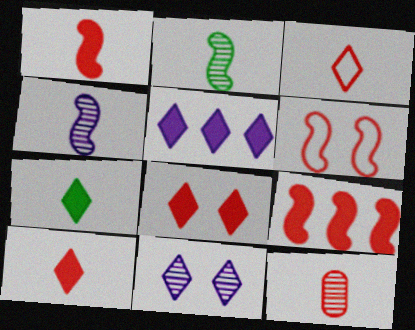[[1, 3, 12], 
[5, 7, 8]]